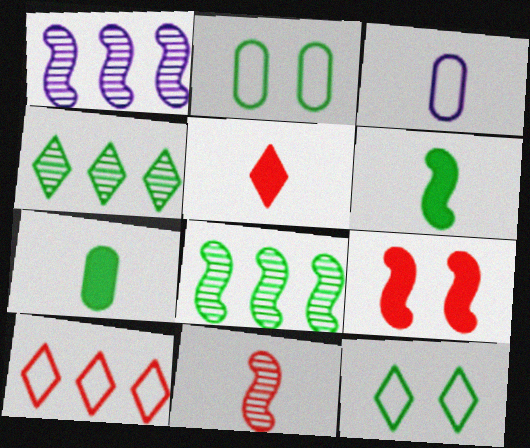[[1, 2, 5], 
[2, 4, 6], 
[3, 4, 9], 
[7, 8, 12]]